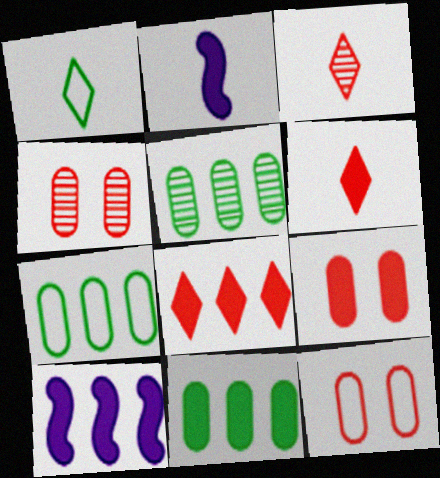[[1, 4, 10], 
[4, 9, 12], 
[5, 7, 11], 
[8, 10, 11]]